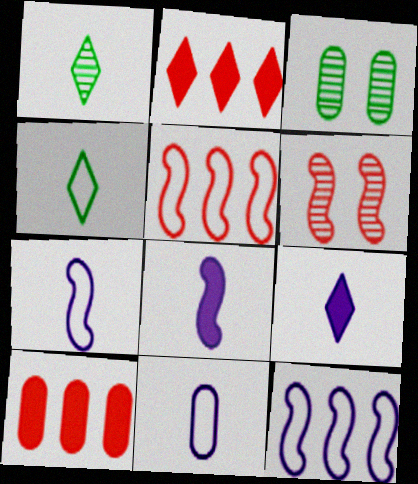[[2, 3, 7], 
[3, 5, 9], 
[3, 10, 11]]